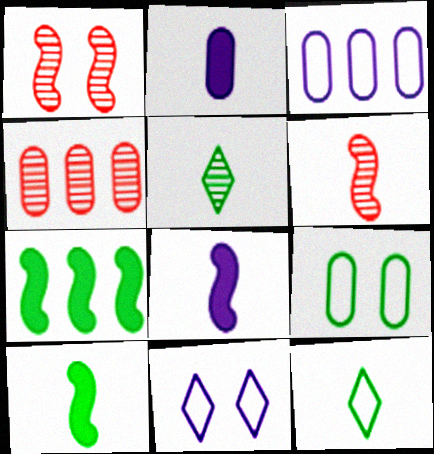[[2, 4, 9], 
[2, 6, 12], 
[4, 10, 11], 
[5, 7, 9]]